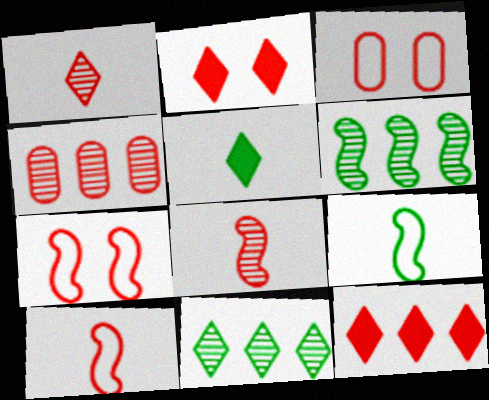[[2, 4, 10], 
[3, 8, 12]]